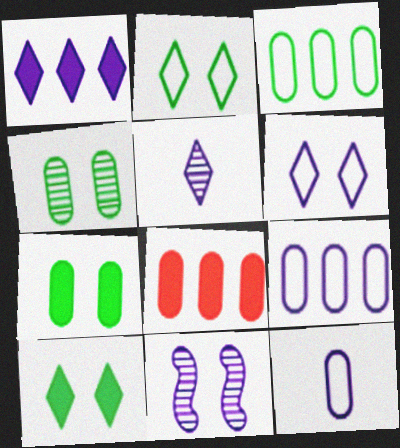[[1, 5, 6], 
[1, 11, 12], 
[4, 8, 12]]